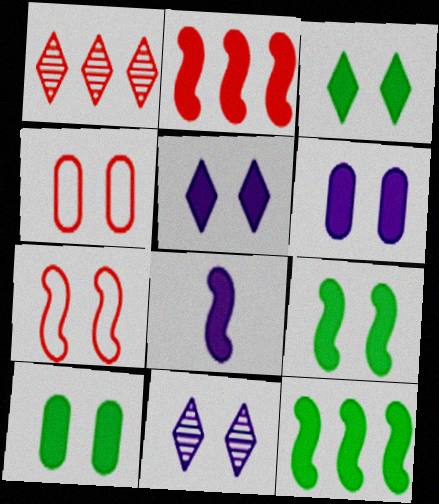[[2, 8, 9], 
[3, 9, 10], 
[4, 9, 11], 
[7, 10, 11]]